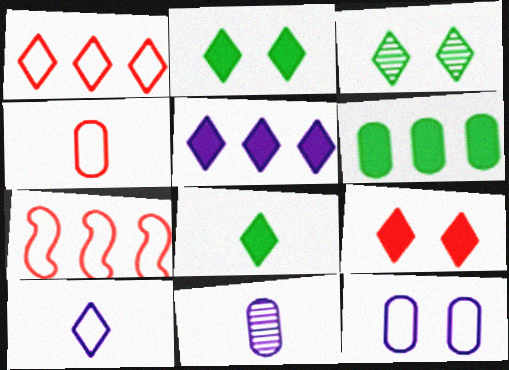[[2, 7, 11], 
[5, 8, 9]]